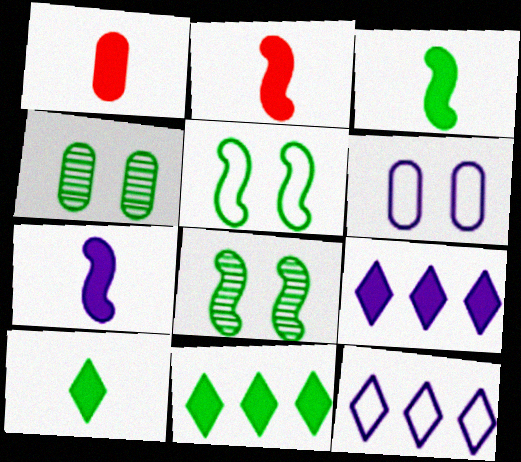[[1, 7, 10], 
[1, 8, 12], 
[2, 3, 7], 
[2, 4, 12]]